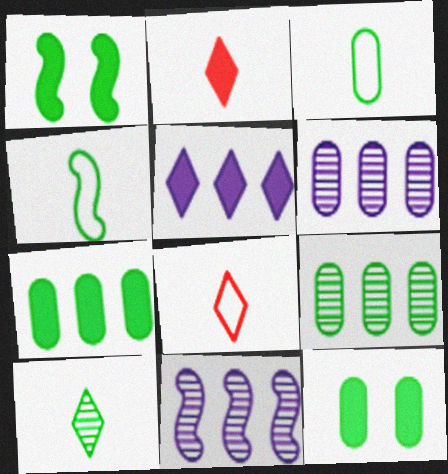[[1, 6, 8], 
[3, 9, 12], 
[8, 11, 12]]